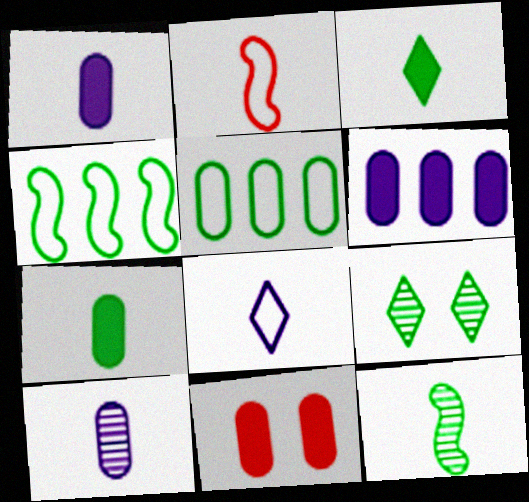[[2, 3, 10], 
[2, 6, 9], 
[4, 7, 9], 
[5, 10, 11], 
[6, 7, 11]]